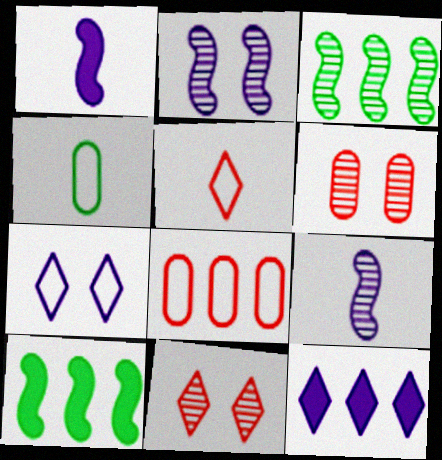[[3, 8, 12]]